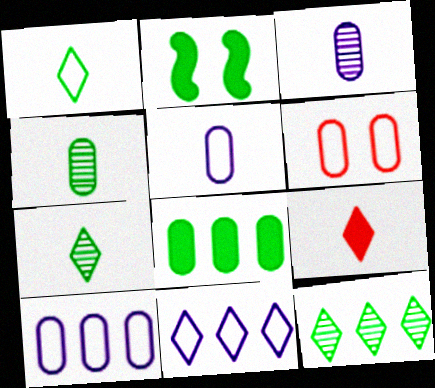[[3, 6, 8]]